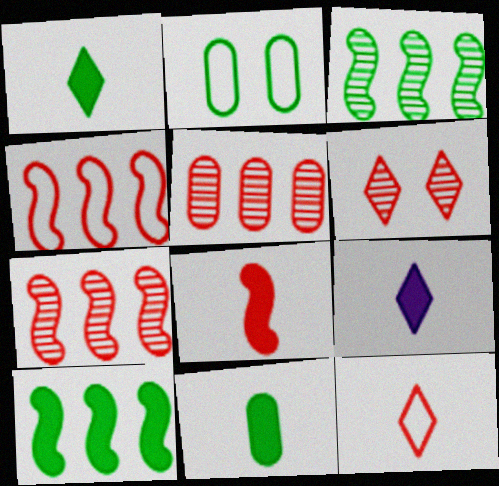[[1, 2, 3], 
[2, 7, 9], 
[8, 9, 11]]